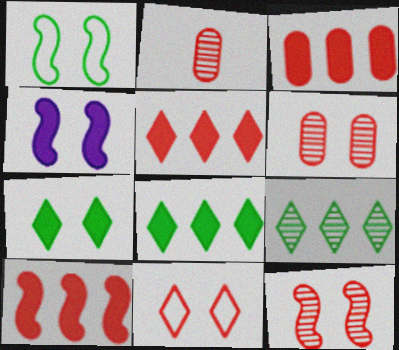[[1, 4, 12], 
[2, 10, 11], 
[3, 5, 10]]